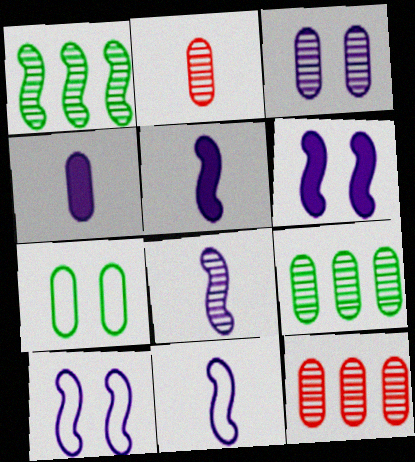[[2, 3, 9], 
[4, 7, 12], 
[5, 8, 11]]